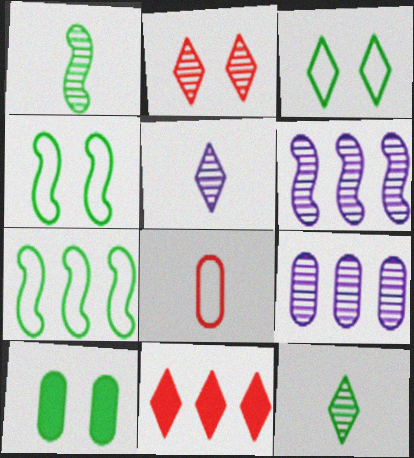[[1, 2, 9], 
[3, 5, 11], 
[7, 9, 11], 
[7, 10, 12], 
[8, 9, 10]]